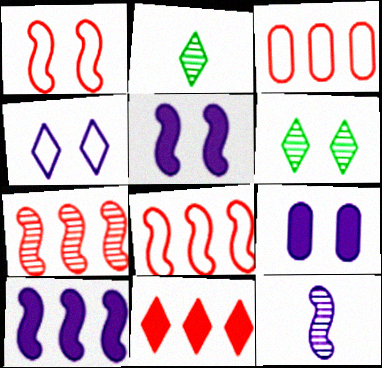[[1, 6, 9], 
[2, 3, 5], 
[2, 4, 11], 
[2, 8, 9], 
[3, 7, 11]]